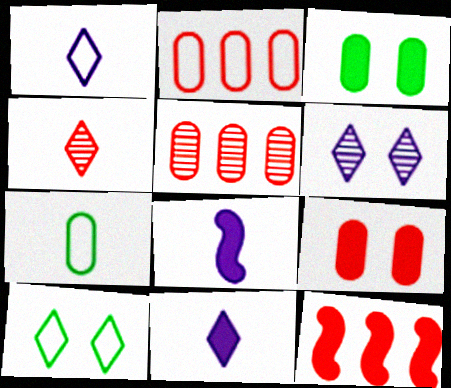[[3, 11, 12], 
[4, 7, 8], 
[5, 8, 10], 
[6, 7, 12]]